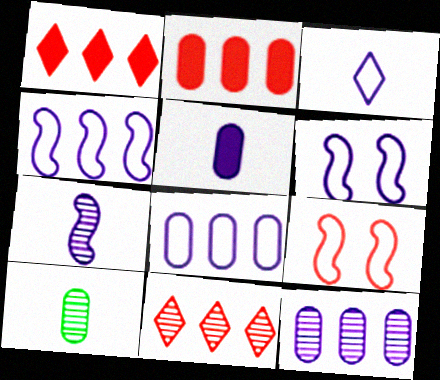[[1, 6, 10], 
[3, 5, 7], 
[3, 6, 8]]